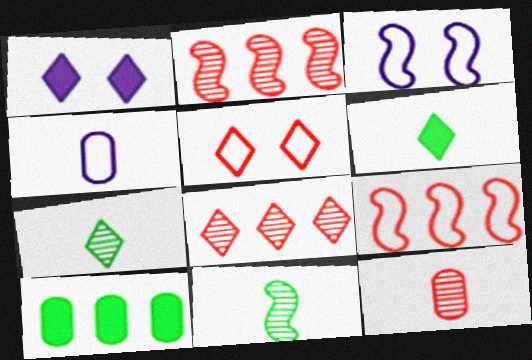[]